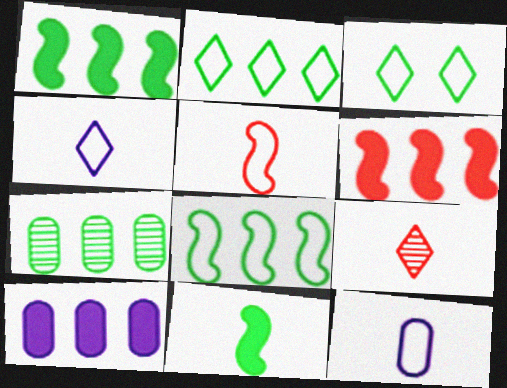[[1, 2, 7], 
[3, 7, 11], 
[9, 11, 12]]